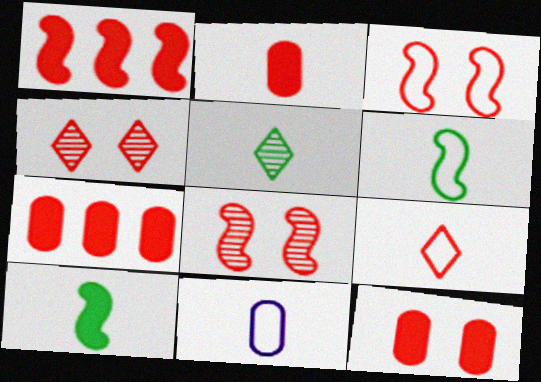[[2, 7, 12], 
[3, 4, 12], 
[6, 9, 11], 
[7, 8, 9]]